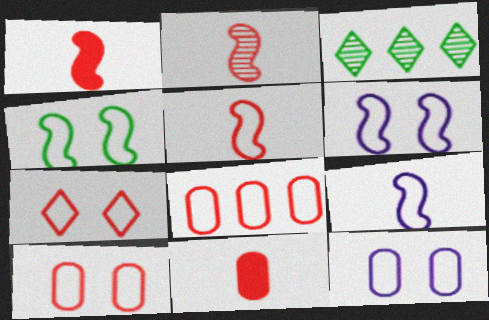[[1, 2, 5], 
[1, 3, 12], 
[3, 6, 11], 
[4, 7, 12], 
[5, 7, 8]]